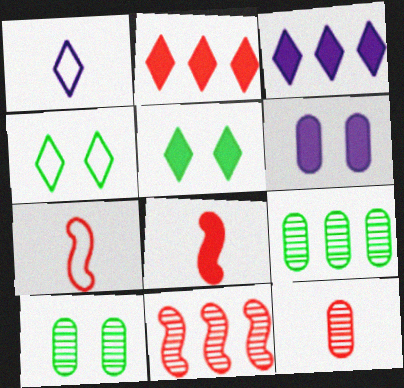[[3, 7, 10]]